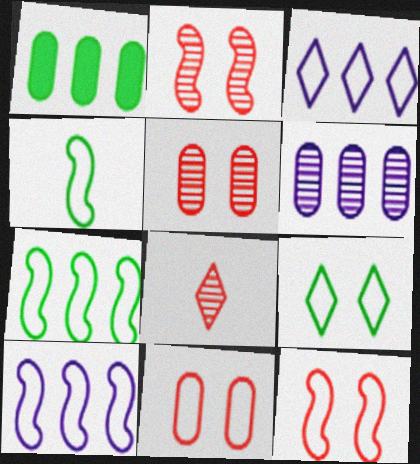[[3, 4, 11], 
[4, 10, 12]]